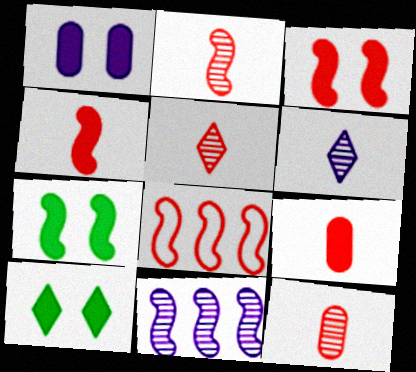[[1, 3, 10], 
[2, 3, 8], 
[2, 5, 12]]